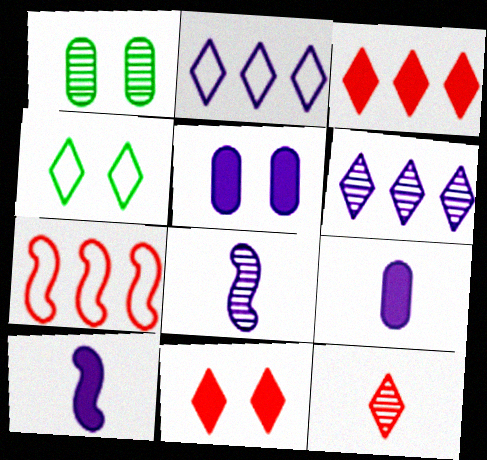[[2, 5, 8]]